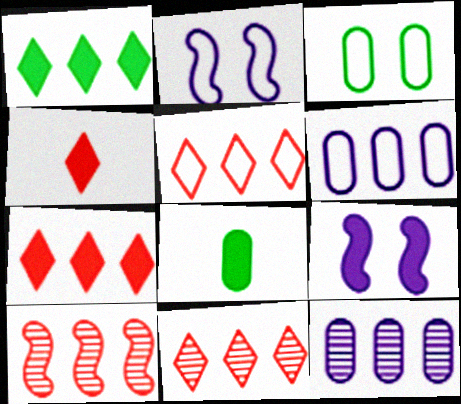[[1, 6, 10], 
[2, 8, 11], 
[5, 7, 11], 
[7, 8, 9]]